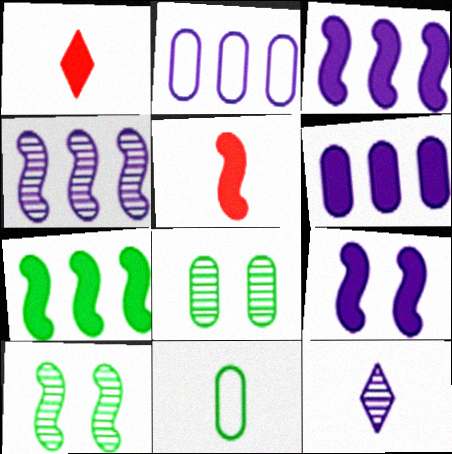[[1, 2, 10], 
[2, 9, 12], 
[5, 7, 9], 
[5, 11, 12]]